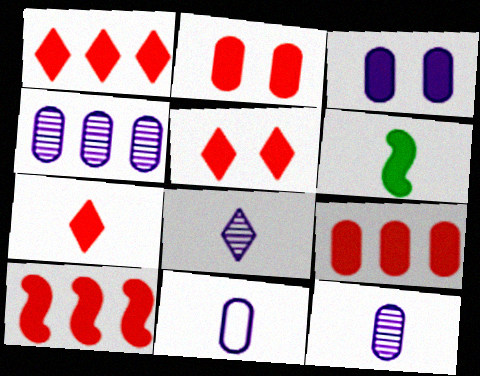[[1, 3, 6], 
[1, 5, 7], 
[1, 9, 10], 
[2, 7, 10], 
[3, 4, 11]]